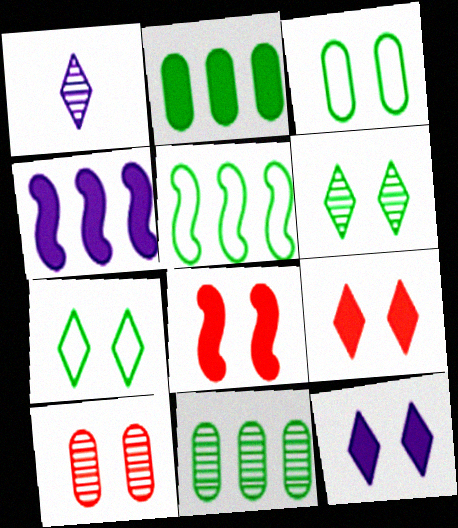[]